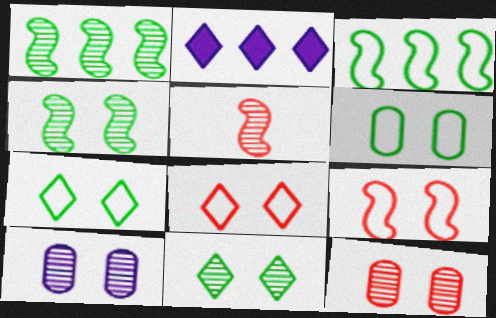[[2, 5, 6]]